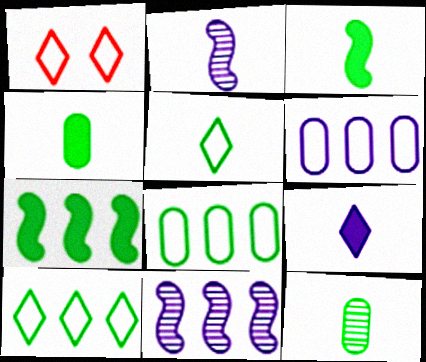[[1, 4, 11], 
[3, 5, 12]]